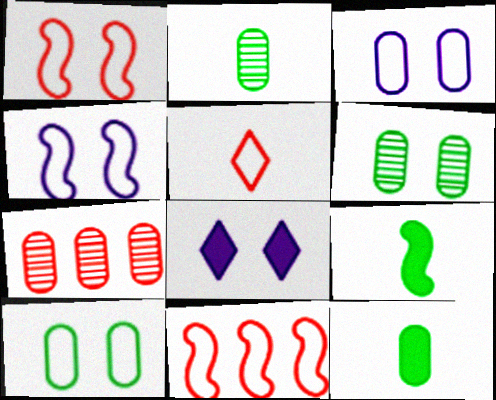[[1, 6, 8], 
[2, 8, 11], 
[3, 7, 12]]